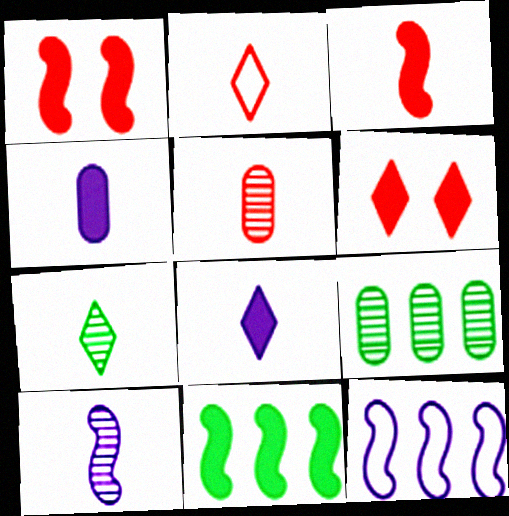[[2, 3, 5], 
[2, 7, 8], 
[4, 6, 11], 
[5, 7, 10]]